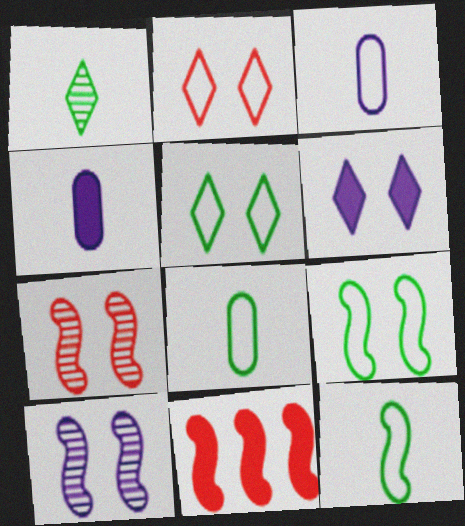[[10, 11, 12]]